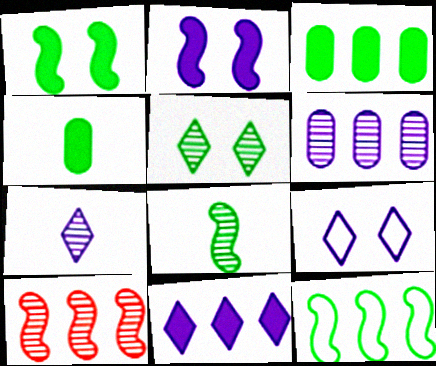[[1, 8, 12], 
[4, 5, 12], 
[4, 9, 10], 
[7, 9, 11]]